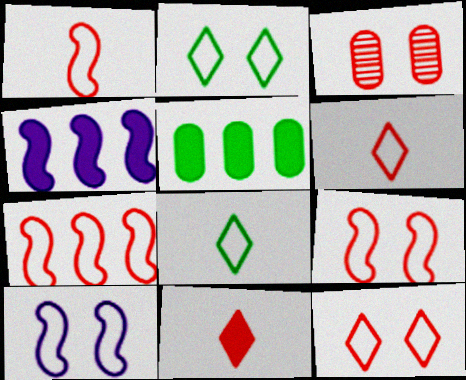[[1, 7, 9], 
[3, 4, 8], 
[3, 7, 11]]